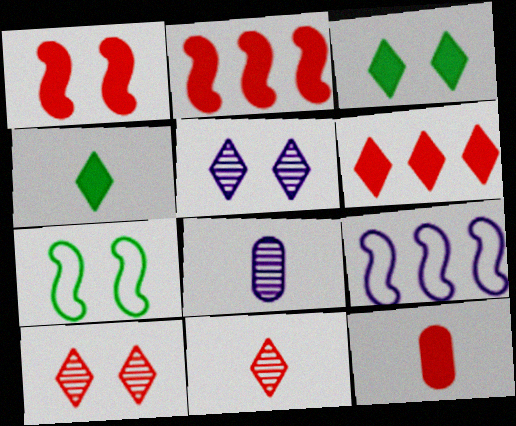[[1, 6, 12], 
[6, 7, 8]]